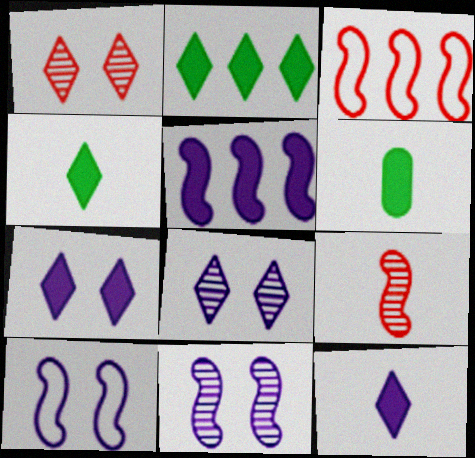[[3, 6, 8]]